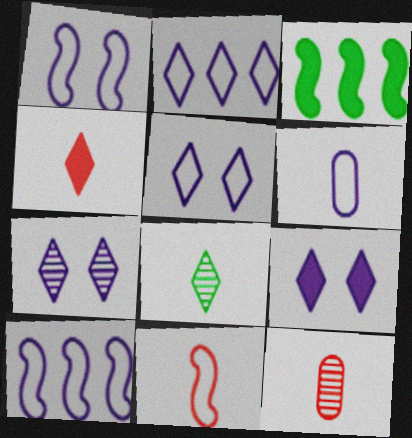[[1, 2, 6], 
[3, 5, 12], 
[4, 11, 12], 
[5, 6, 10], 
[5, 7, 9]]